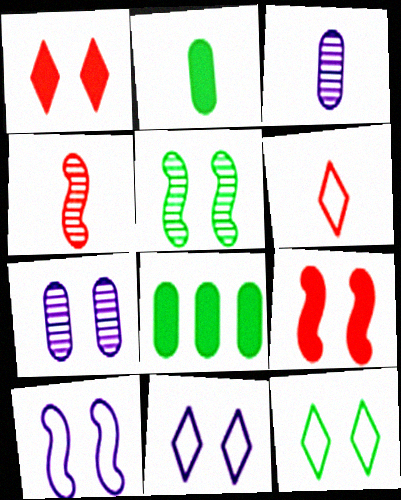[[4, 8, 11], 
[5, 9, 10], 
[7, 9, 12]]